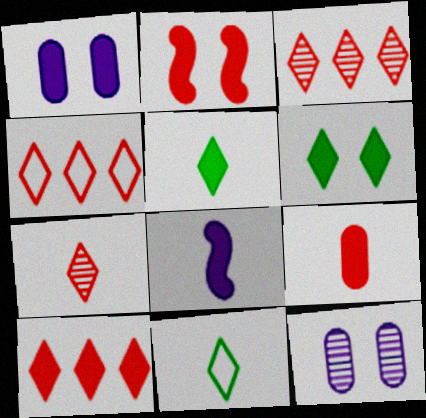[[1, 2, 6], 
[2, 9, 10], 
[3, 4, 10], 
[5, 8, 9]]